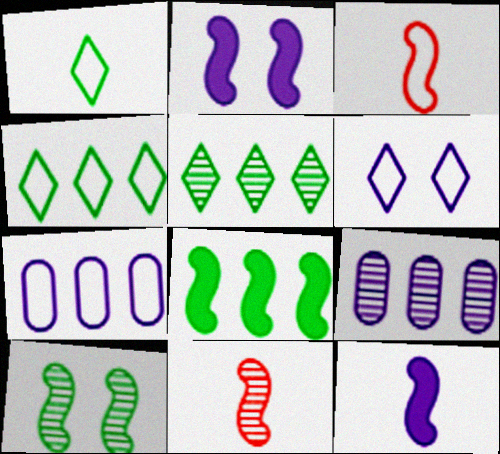[[6, 9, 12]]